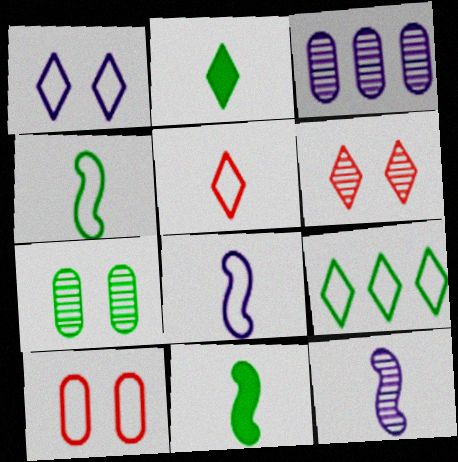[[1, 5, 9], 
[7, 9, 11], 
[8, 9, 10]]